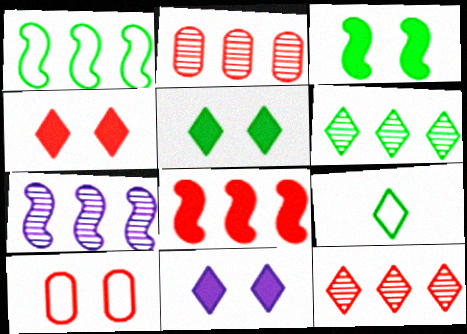[[1, 7, 8], 
[2, 6, 7], 
[4, 5, 11], 
[5, 6, 9], 
[9, 11, 12]]